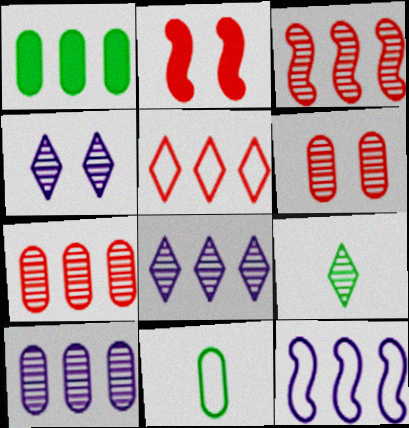[[2, 8, 11]]